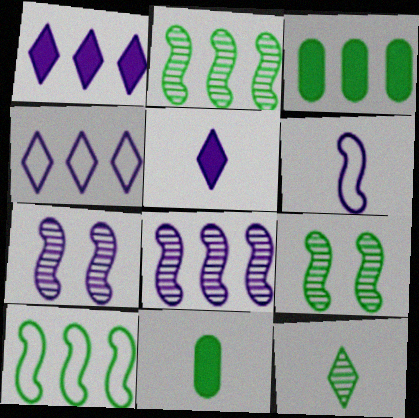[]